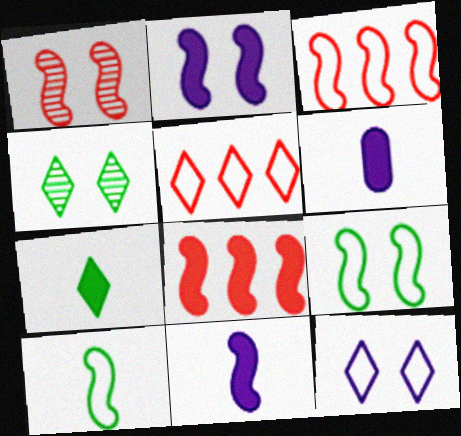[[1, 2, 9], 
[3, 4, 6]]